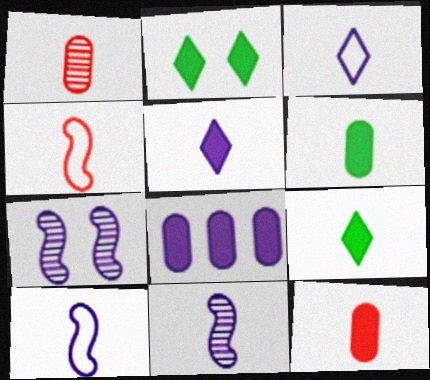[[1, 9, 10], 
[3, 7, 8]]